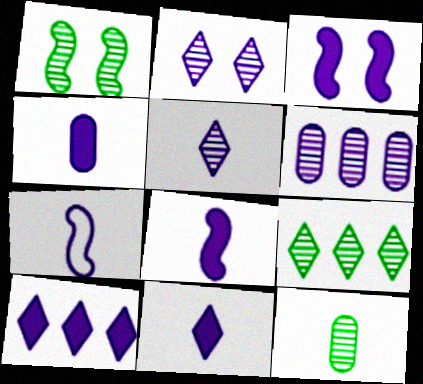[[1, 9, 12], 
[3, 4, 10], 
[4, 5, 7], 
[4, 8, 11]]